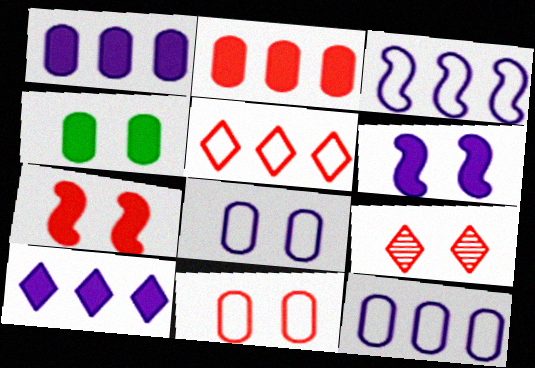[[7, 9, 11]]